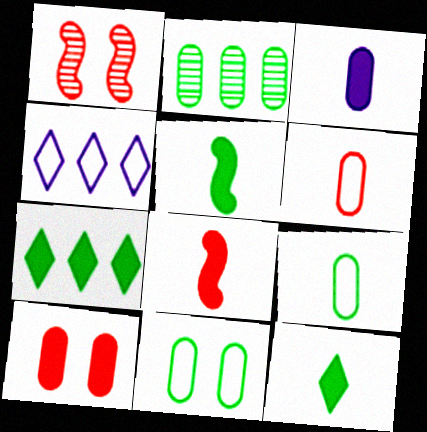[[3, 8, 12]]